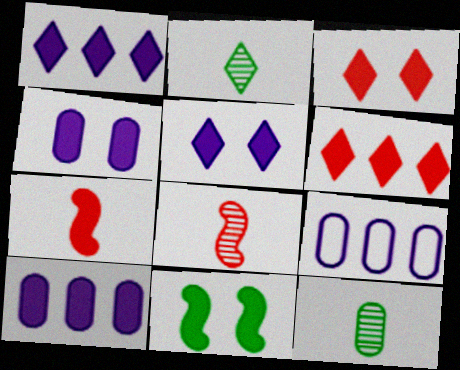[[3, 4, 11]]